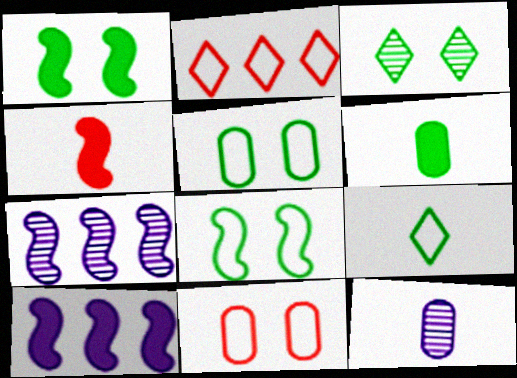[[1, 2, 12], 
[1, 3, 5], 
[1, 4, 10], 
[4, 7, 8], 
[4, 9, 12]]